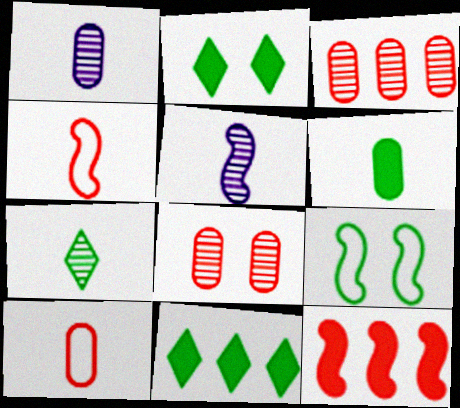[[1, 6, 10], 
[5, 9, 12]]